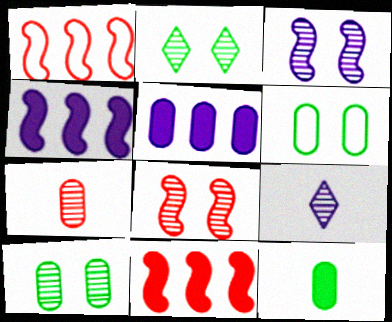[[5, 6, 7], 
[6, 9, 11]]